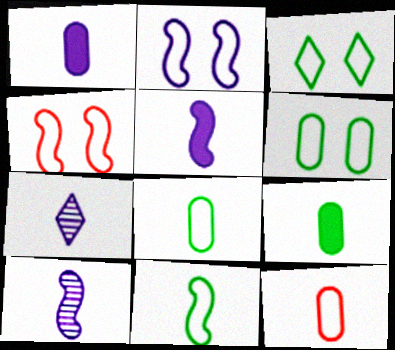[]